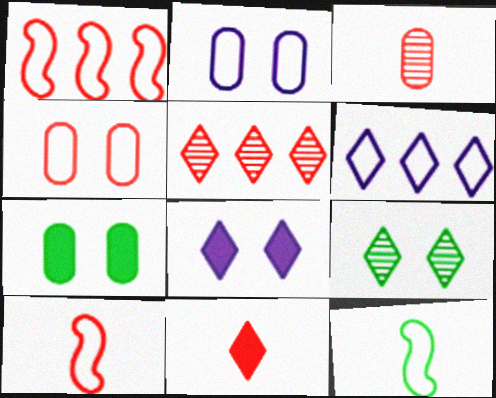[[3, 10, 11], 
[4, 6, 12], 
[6, 9, 11]]